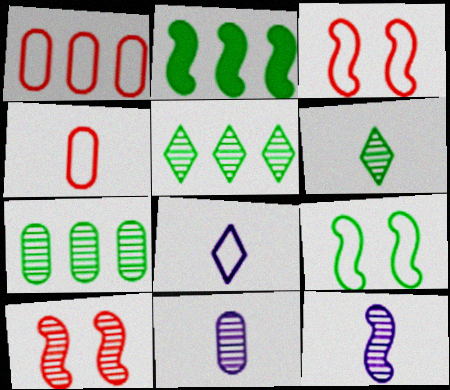[[1, 8, 9], 
[2, 3, 12], 
[5, 10, 11]]